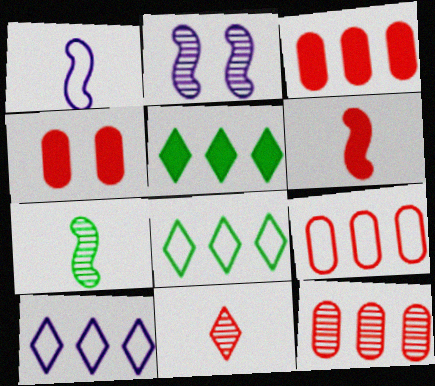[[1, 6, 7], 
[3, 9, 12], 
[4, 7, 10]]